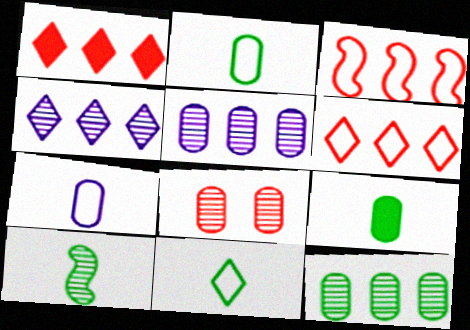[[4, 8, 10], 
[9, 10, 11]]